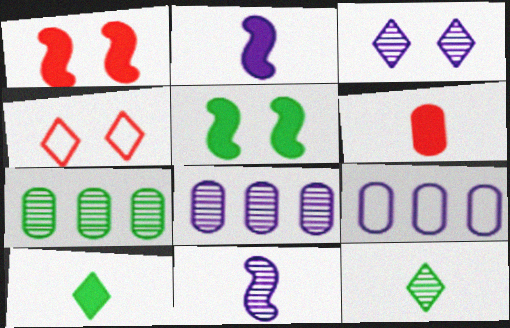[[1, 9, 12], 
[2, 3, 9], 
[2, 4, 7], 
[2, 6, 10], 
[3, 8, 11]]